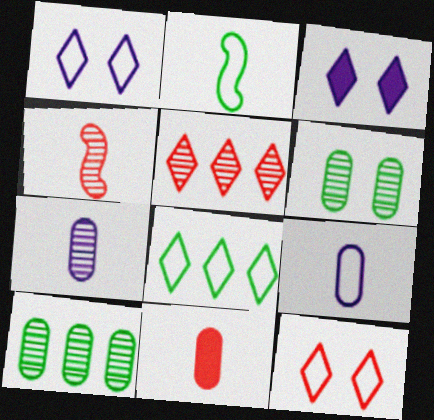[]